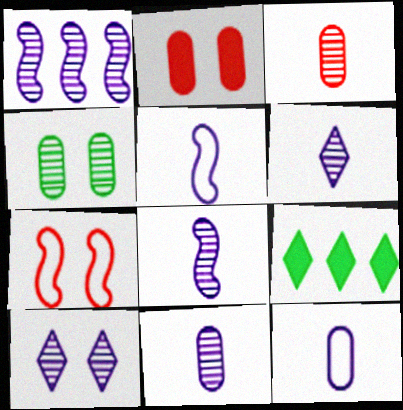[[1, 10, 11], 
[6, 8, 11], 
[7, 9, 11]]